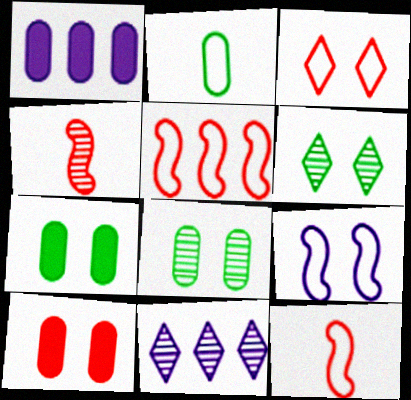[[1, 6, 12], 
[4, 8, 11], 
[6, 9, 10], 
[7, 11, 12]]